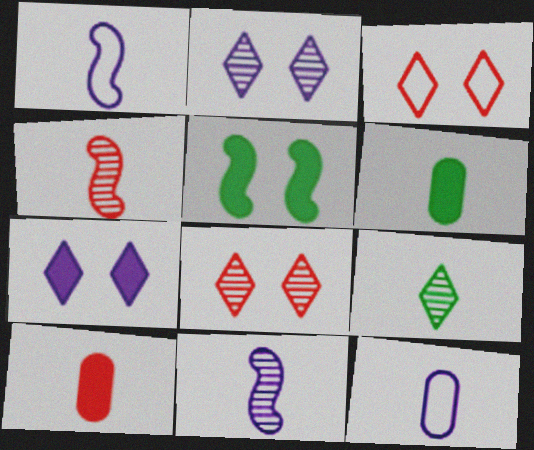[[1, 9, 10]]